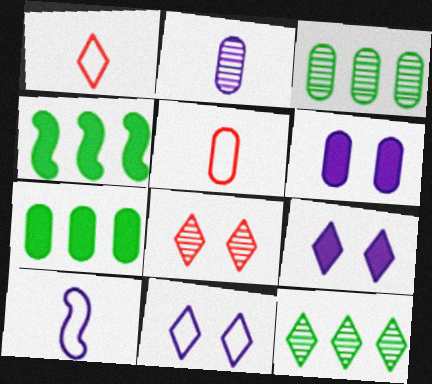[[1, 9, 12], 
[3, 5, 6], 
[7, 8, 10]]